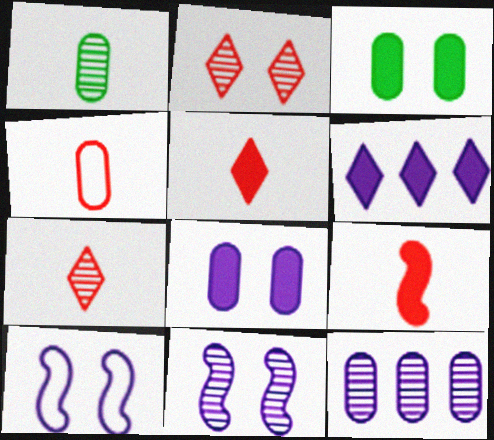[[2, 3, 10], 
[3, 4, 12], 
[3, 6, 9], 
[4, 7, 9]]